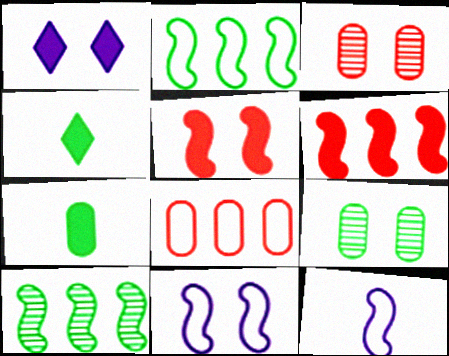[[1, 6, 7], 
[2, 4, 9], 
[5, 10, 12]]